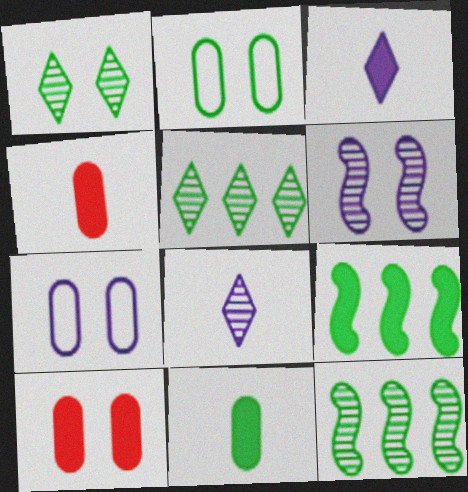[[3, 9, 10]]